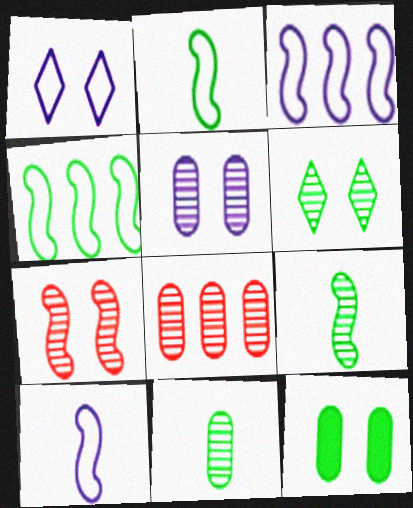[[1, 7, 12], 
[5, 6, 7], 
[5, 8, 11]]